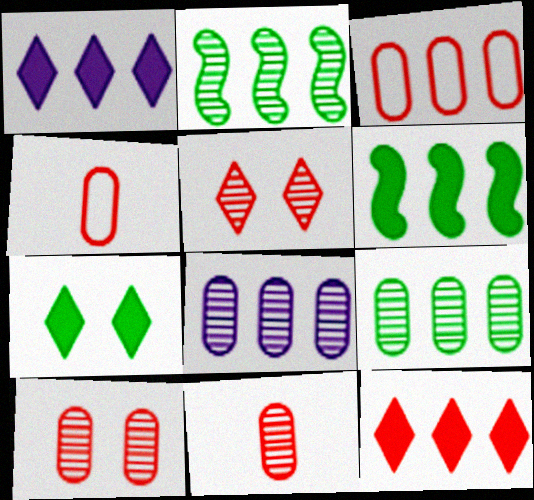[[1, 2, 3]]